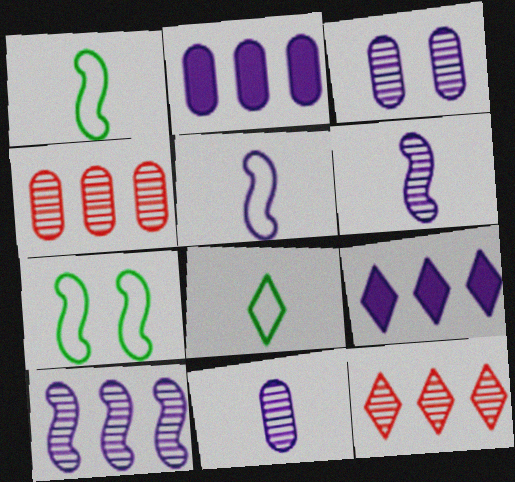[[3, 5, 9]]